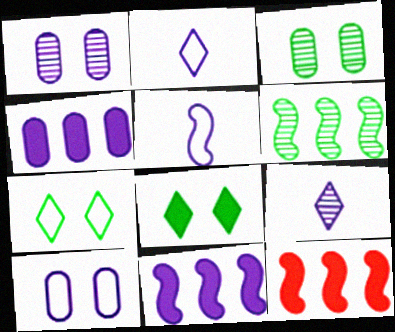[[1, 2, 11], 
[2, 3, 12], 
[9, 10, 11]]